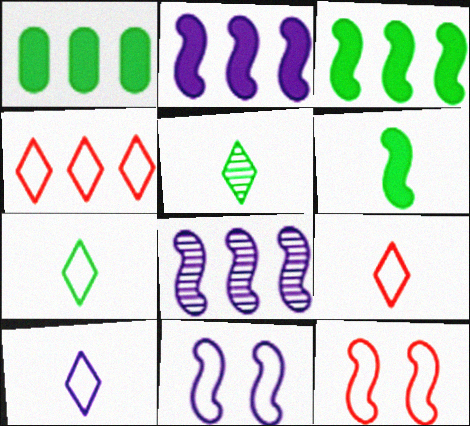[[1, 4, 8], 
[6, 8, 12], 
[7, 9, 10]]